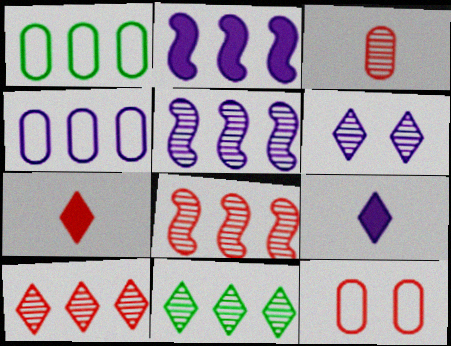[[1, 2, 10], 
[7, 8, 12]]